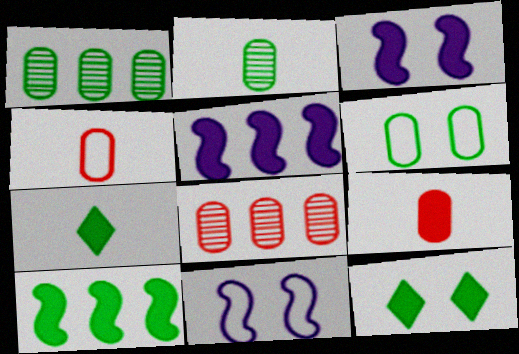[[5, 9, 12], 
[7, 8, 11]]